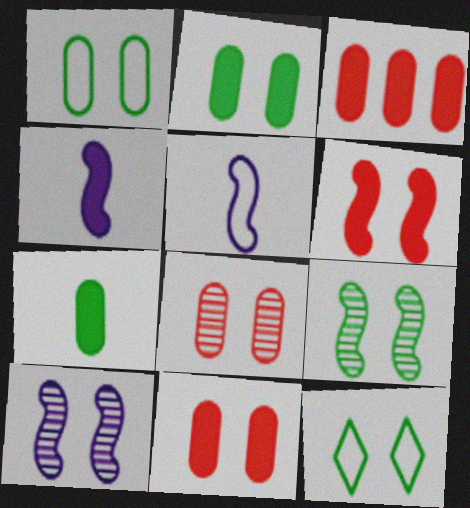[[2, 9, 12], 
[10, 11, 12]]